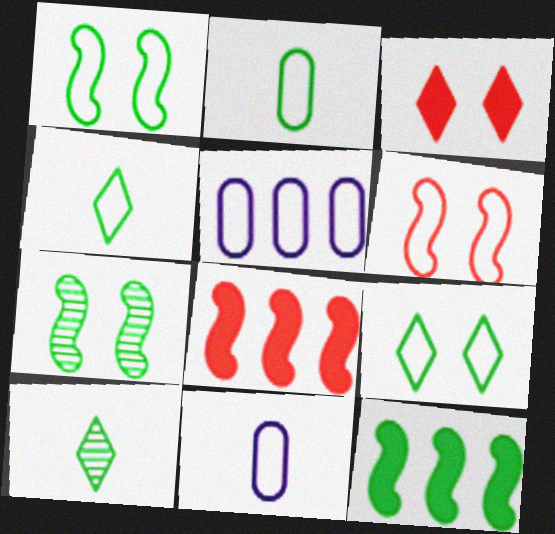[[4, 5, 6]]